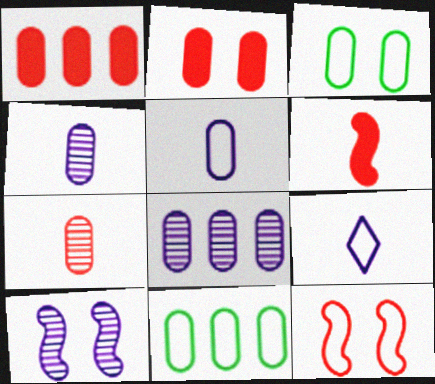[[1, 3, 4], 
[1, 8, 11], 
[2, 4, 11], 
[9, 11, 12]]